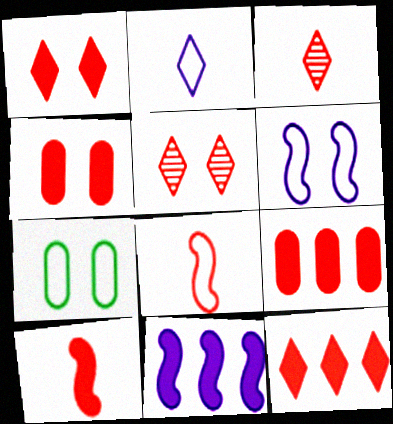[[1, 9, 10], 
[3, 7, 11], 
[4, 10, 12], 
[5, 8, 9]]